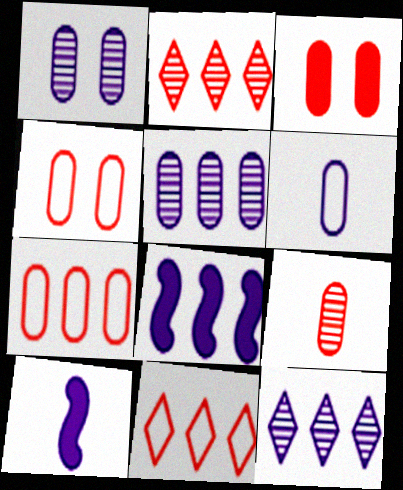[[3, 7, 9]]